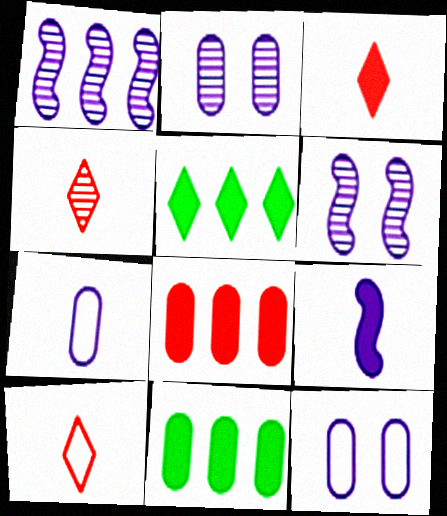[[3, 4, 10], 
[6, 10, 11]]